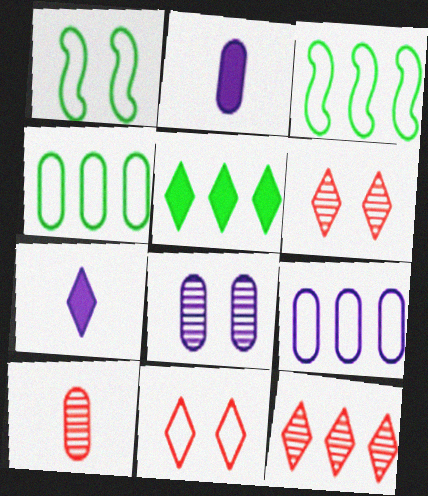[[1, 2, 12], 
[2, 3, 6], 
[2, 8, 9]]